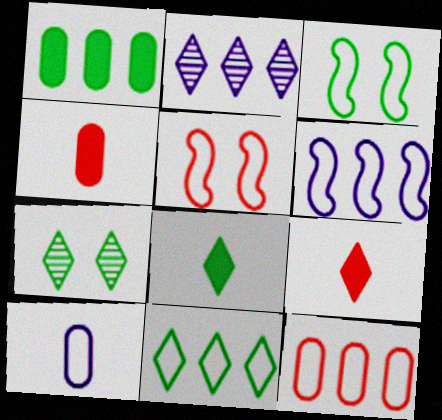[[2, 3, 4], 
[4, 6, 7], 
[5, 10, 11], 
[6, 11, 12], 
[7, 8, 11]]